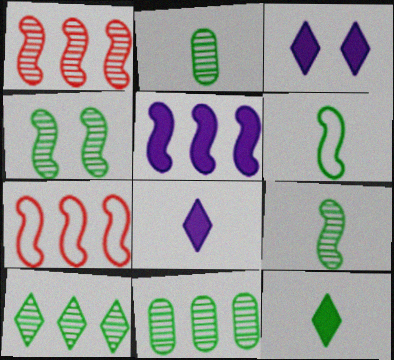[[2, 3, 7], 
[2, 4, 10], 
[2, 6, 12]]